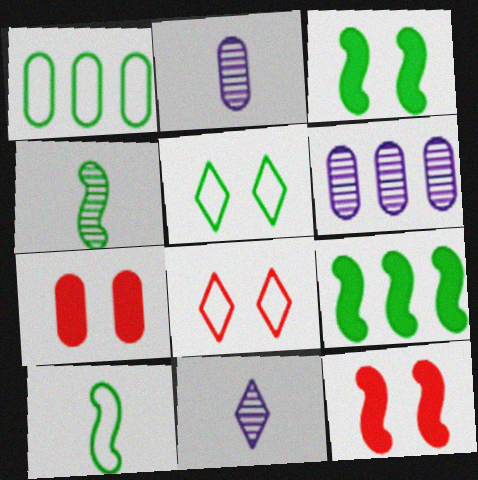[[1, 2, 7], 
[1, 5, 10], 
[1, 11, 12], 
[2, 8, 9]]